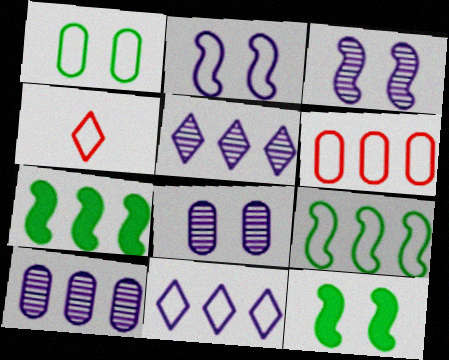[[4, 7, 8], 
[4, 10, 12], 
[5, 6, 7], 
[6, 9, 11]]